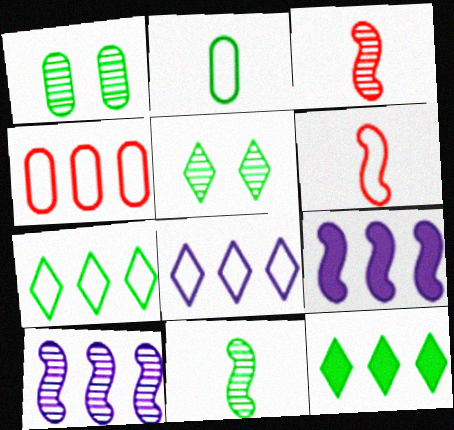[[4, 10, 12]]